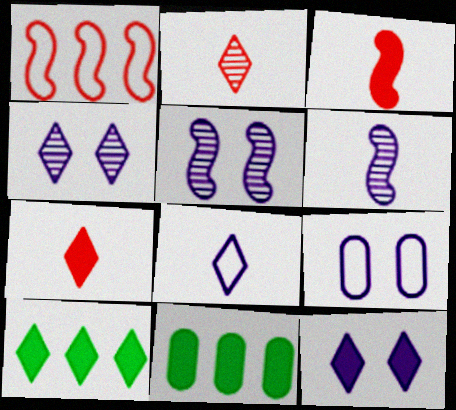[[3, 11, 12], 
[5, 9, 12], 
[7, 10, 12]]